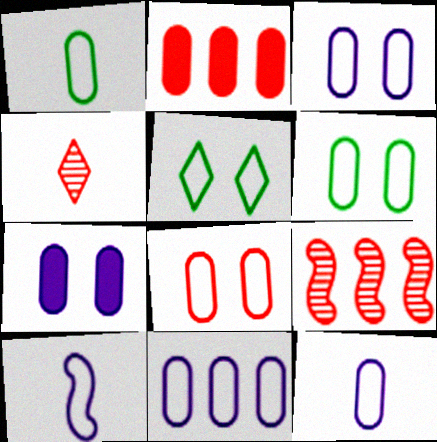[[1, 8, 11], 
[3, 6, 8], 
[3, 11, 12]]